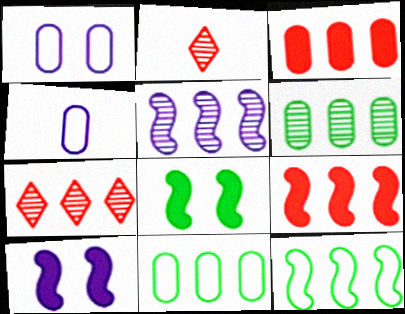[[2, 10, 11], 
[4, 7, 8], 
[5, 6, 7], 
[5, 9, 12]]